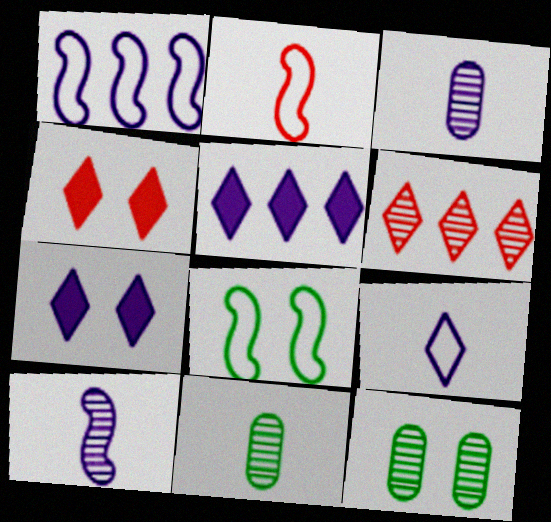[[1, 2, 8], 
[1, 3, 7], 
[1, 4, 11], 
[2, 5, 12], 
[6, 10, 12]]